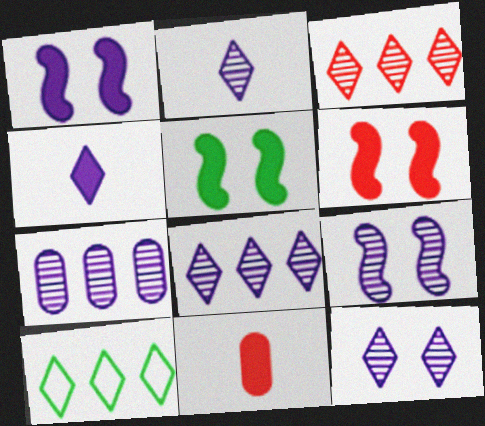[[1, 5, 6], 
[2, 7, 9], 
[2, 8, 12], 
[9, 10, 11]]